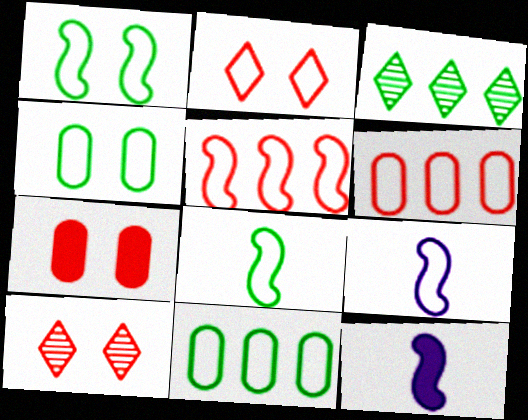[[1, 5, 9], 
[2, 9, 11], 
[3, 7, 9], 
[10, 11, 12]]